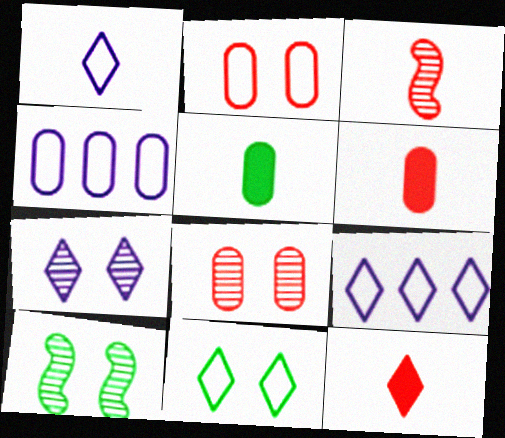[[1, 3, 5], 
[4, 5, 8], 
[4, 10, 12], 
[6, 9, 10], 
[7, 8, 10]]